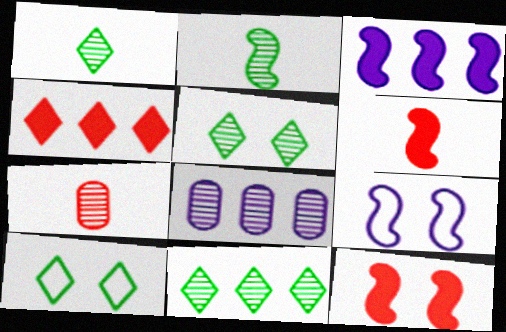[[1, 5, 11], 
[3, 7, 10], 
[6, 8, 10]]